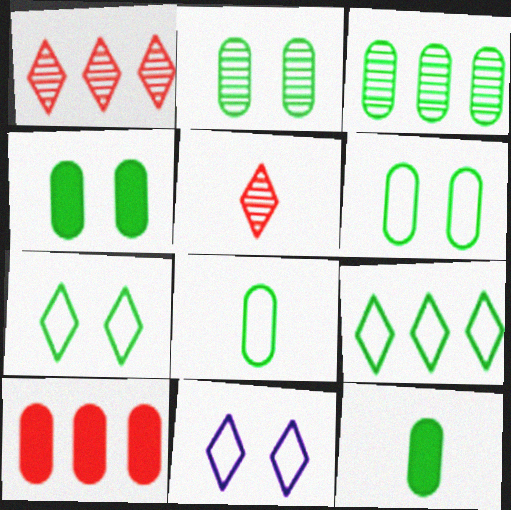[[2, 4, 6], 
[3, 4, 8], 
[3, 6, 12]]